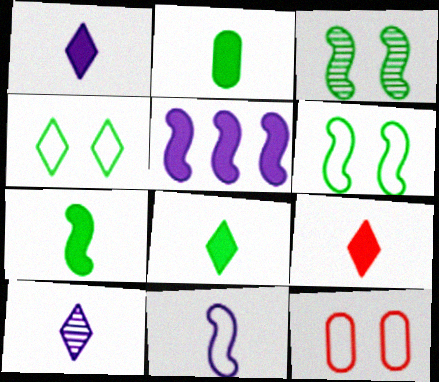[[1, 8, 9], 
[2, 7, 8]]